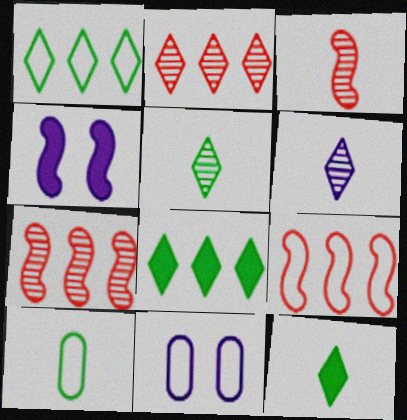[[2, 4, 10], 
[3, 8, 11], 
[7, 11, 12]]